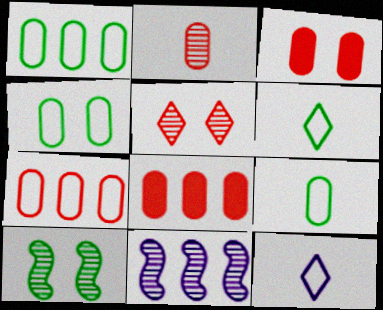[[1, 4, 9], 
[2, 3, 7], 
[3, 6, 11], 
[8, 10, 12]]